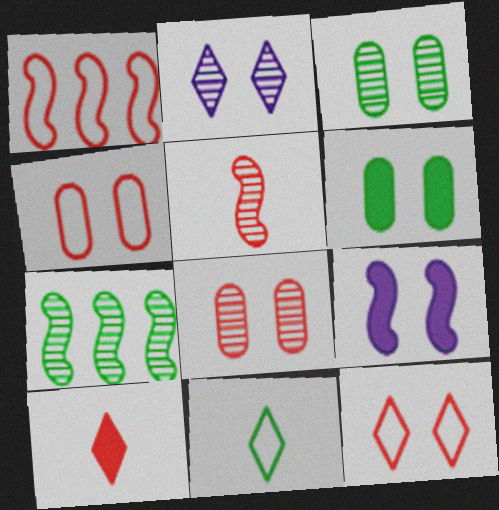[[1, 8, 10], 
[3, 9, 12], 
[6, 7, 11]]